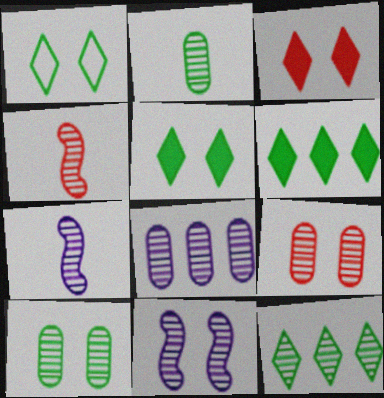[[2, 8, 9], 
[7, 9, 12]]